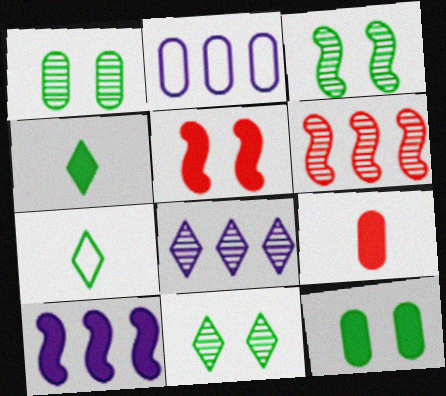[[1, 2, 9], 
[1, 3, 11], 
[2, 8, 10]]